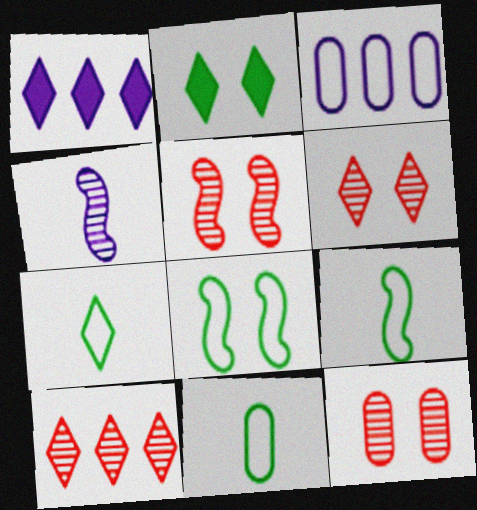[[1, 5, 11], 
[1, 6, 7], 
[1, 9, 12], 
[5, 6, 12], 
[7, 9, 11]]